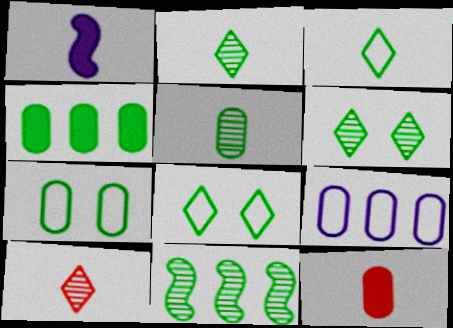[[4, 5, 7], 
[5, 6, 11]]